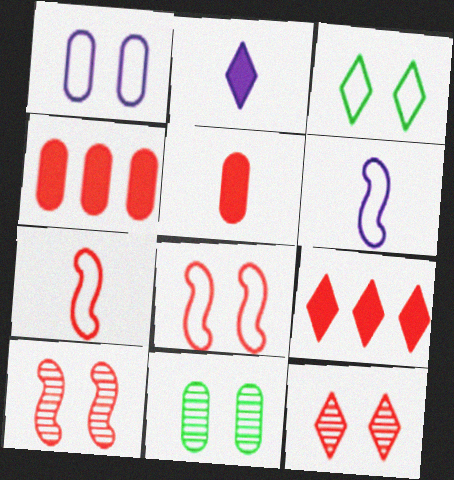[[1, 3, 8], 
[4, 7, 12], 
[6, 9, 11]]